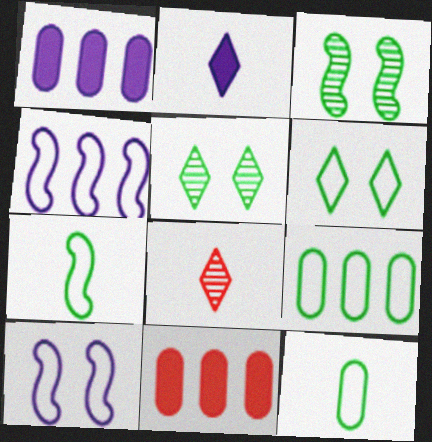[[6, 7, 9]]